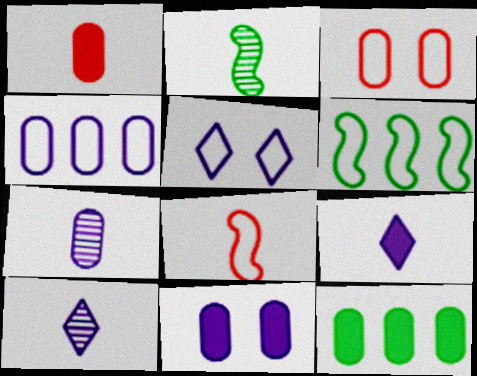[[1, 11, 12], 
[3, 7, 12], 
[4, 7, 11]]